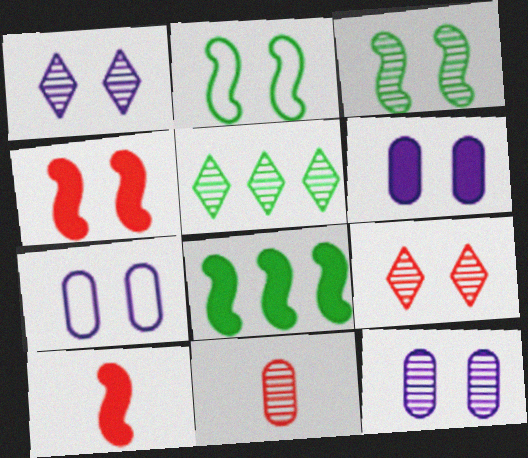[[2, 6, 9], 
[3, 9, 12], 
[5, 7, 10], 
[6, 7, 12]]